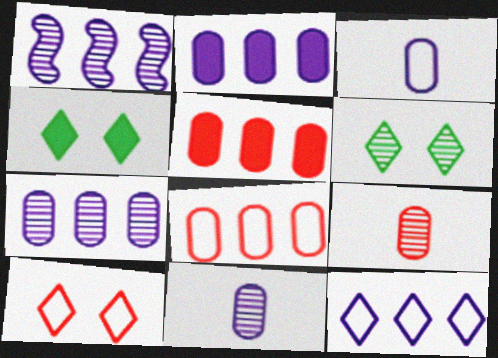[[1, 2, 12], 
[1, 6, 9]]